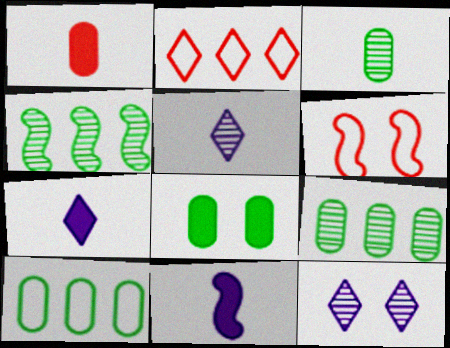[[3, 8, 10], 
[4, 6, 11], 
[6, 7, 9], 
[6, 8, 12]]